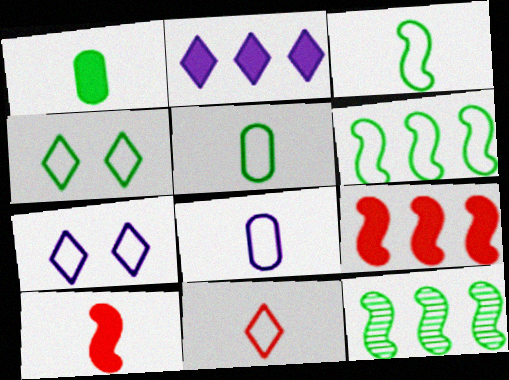[[1, 4, 12], 
[3, 8, 11], 
[4, 5, 6]]